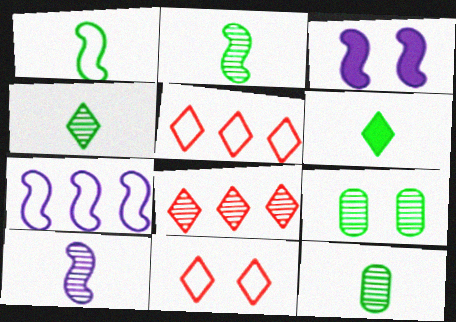[[1, 6, 12], 
[2, 4, 12], 
[3, 5, 12], 
[3, 7, 10], 
[3, 9, 11], 
[8, 9, 10]]